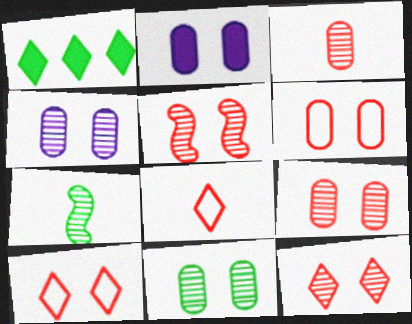[[2, 6, 11], 
[4, 9, 11], 
[5, 9, 12]]